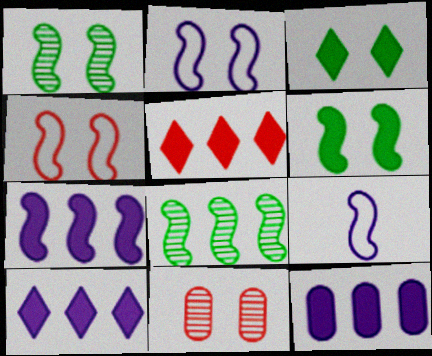[[2, 3, 11], 
[7, 10, 12]]